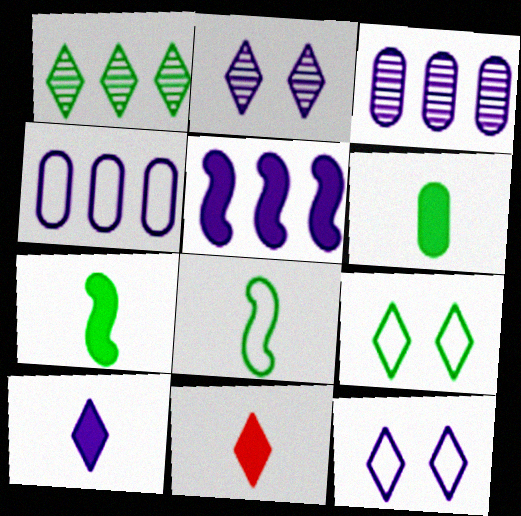[[1, 11, 12]]